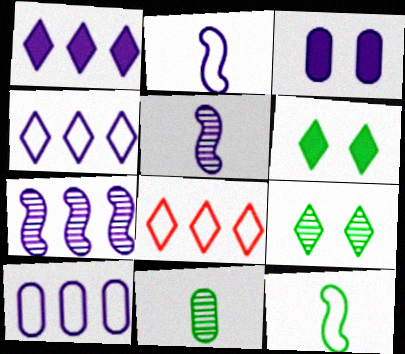[[1, 7, 10], 
[3, 4, 5]]